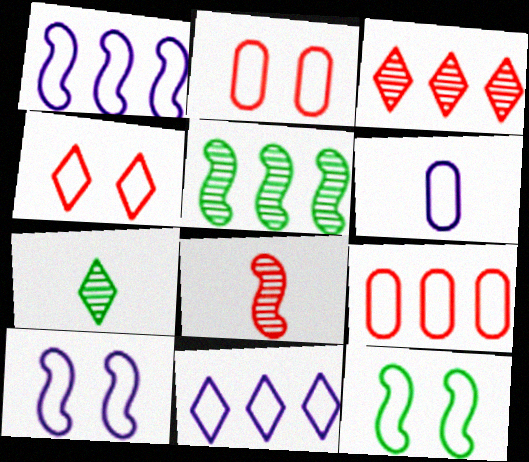[[6, 10, 11]]